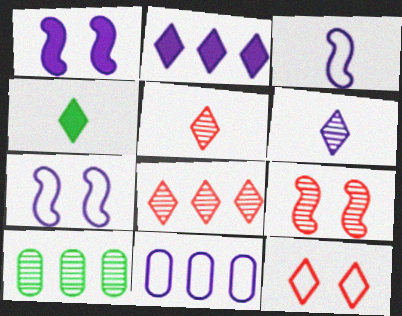[[1, 6, 11], 
[4, 9, 11], 
[6, 9, 10]]